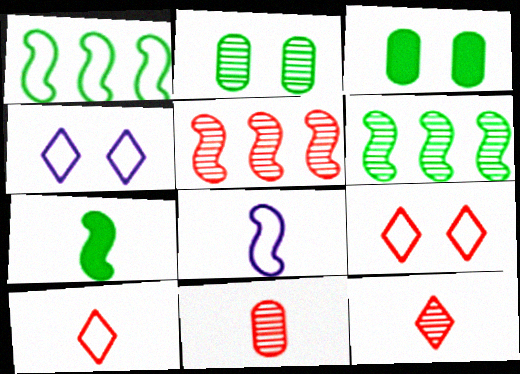[]